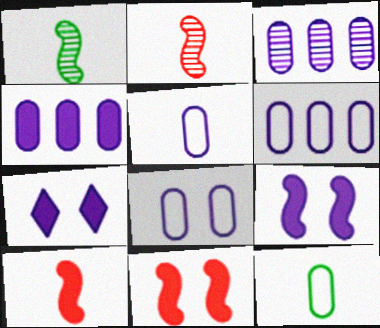[[3, 4, 6], 
[5, 6, 8]]